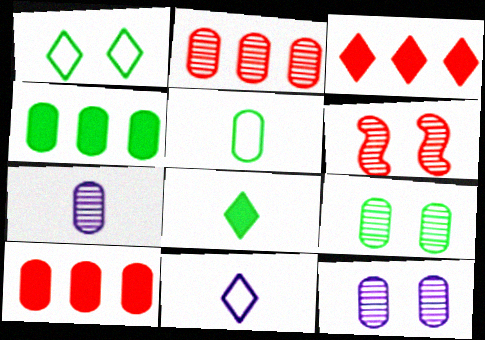[[2, 7, 9], 
[4, 5, 9], 
[4, 6, 11], 
[5, 10, 12]]